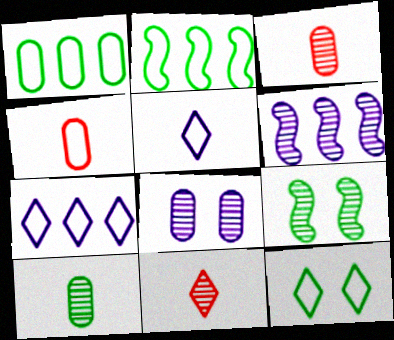[]